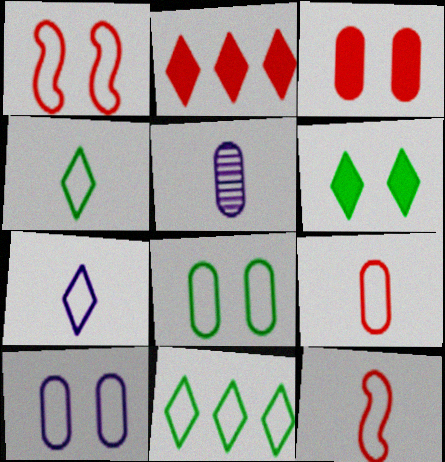[[10, 11, 12]]